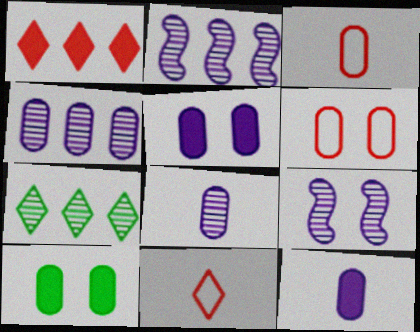[[2, 10, 11], 
[3, 4, 10]]